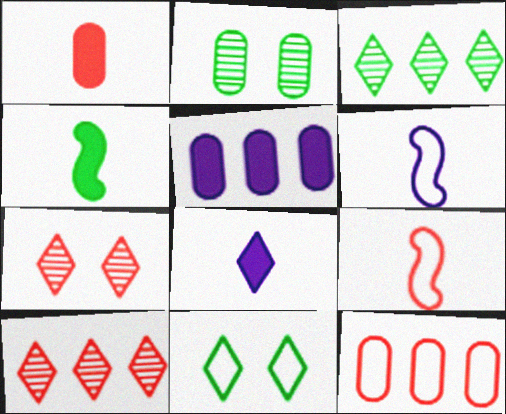[[1, 4, 8], 
[6, 11, 12], 
[8, 10, 11]]